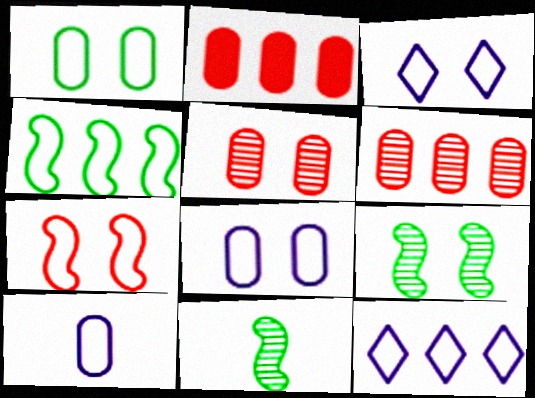[[1, 3, 7], 
[2, 3, 11]]